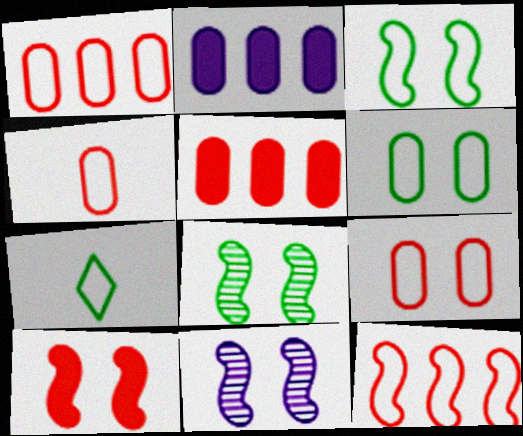[[1, 4, 9], 
[3, 10, 11], 
[5, 7, 11]]